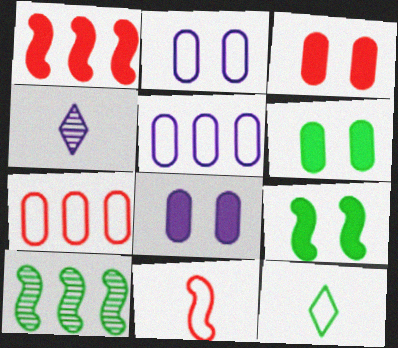[[3, 6, 8], 
[4, 7, 9], 
[6, 10, 12]]